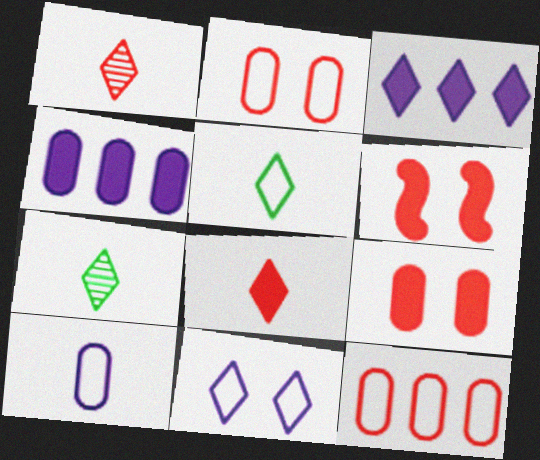[[1, 6, 12]]